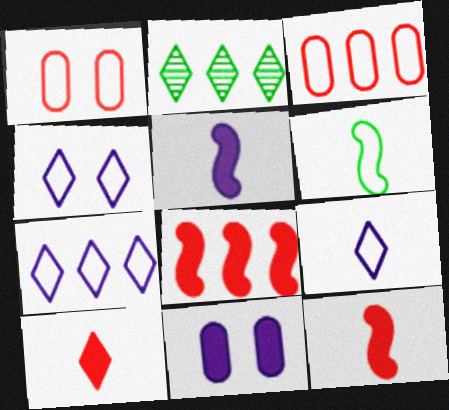[[1, 2, 5], 
[1, 6, 7], 
[2, 4, 10], 
[3, 4, 6], 
[4, 7, 9]]